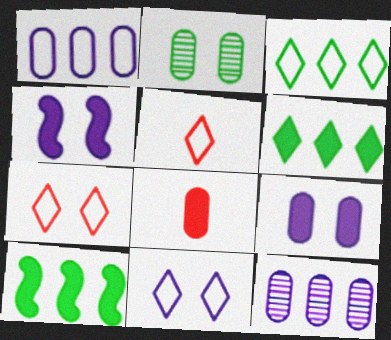[[1, 2, 8], 
[2, 4, 7], 
[3, 5, 11], 
[4, 6, 8]]